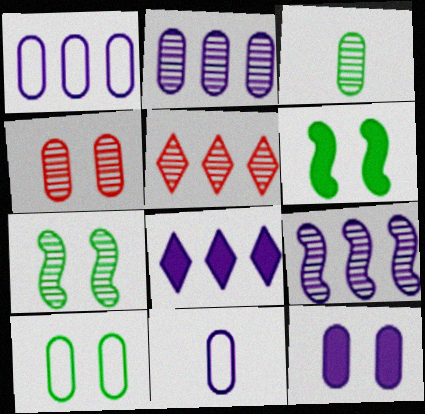[[1, 8, 9], 
[2, 3, 4], 
[2, 11, 12], 
[4, 10, 12], 
[5, 6, 11]]